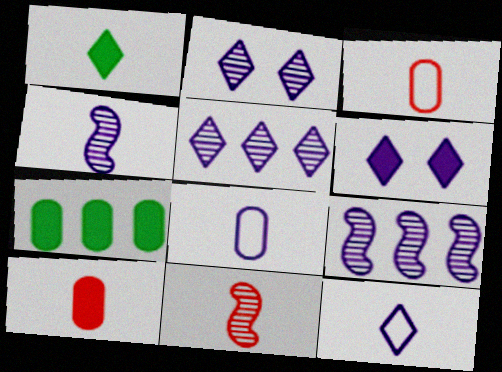[[1, 3, 4], 
[1, 8, 11], 
[5, 6, 12], 
[6, 8, 9]]